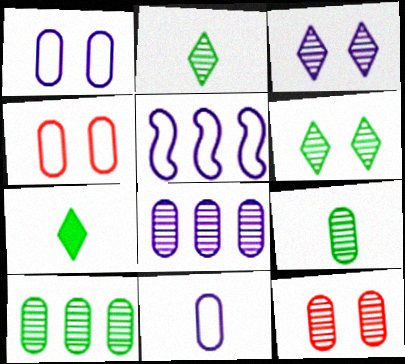[[5, 7, 12], 
[8, 9, 12]]